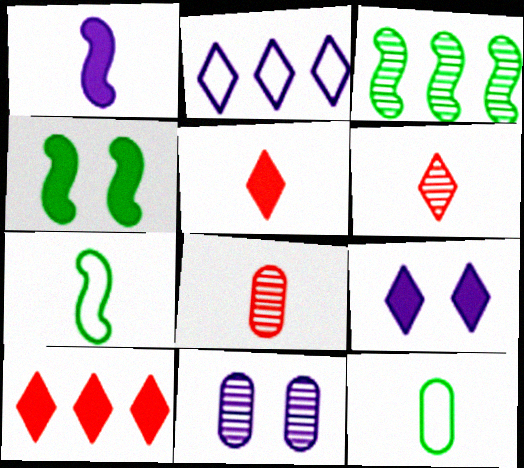[[1, 2, 11], 
[1, 6, 12], 
[2, 4, 8], 
[3, 4, 7], 
[3, 6, 11], 
[7, 10, 11]]